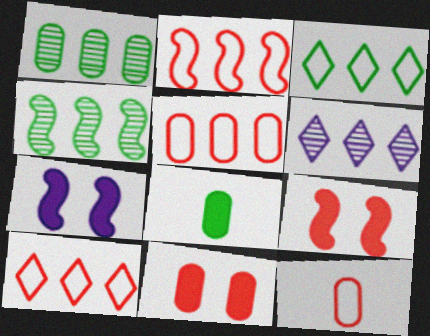[[2, 5, 10]]